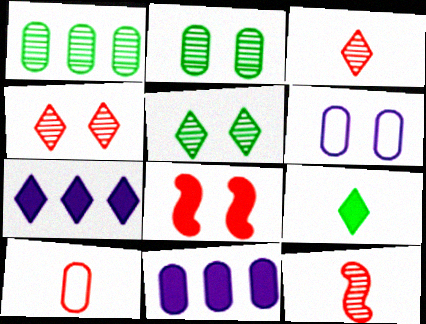[[2, 10, 11], 
[5, 6, 8], 
[8, 9, 11]]